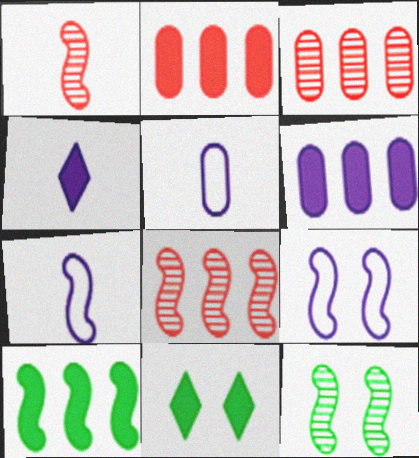[[1, 9, 10], 
[3, 7, 11], 
[5, 8, 11]]